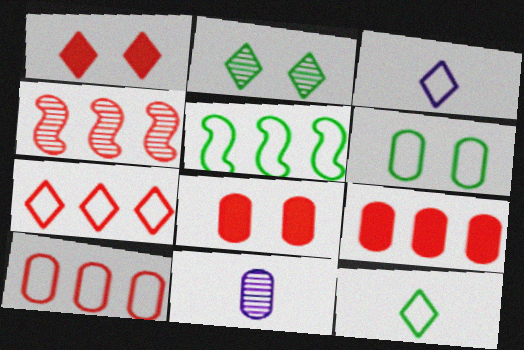[[1, 5, 11], 
[2, 4, 11], 
[4, 7, 9], 
[5, 6, 12], 
[6, 9, 11]]